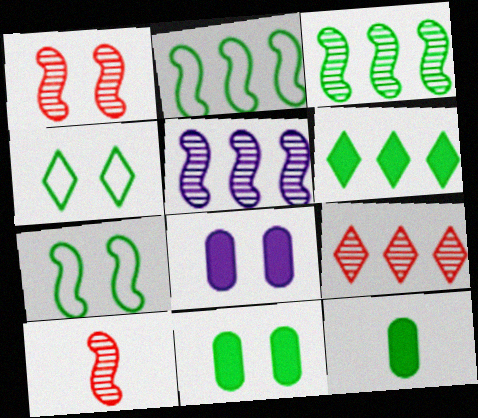[[1, 4, 8], 
[3, 4, 12]]